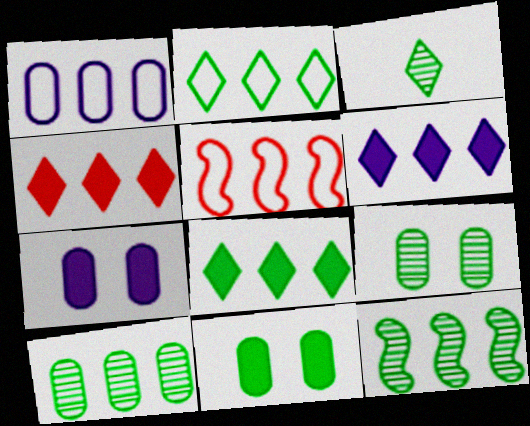[[1, 2, 5], 
[1, 4, 12], 
[3, 5, 7], 
[3, 9, 12], 
[4, 6, 8], 
[5, 6, 10]]